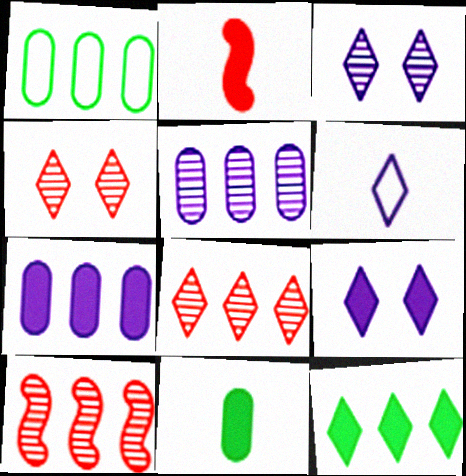[[1, 2, 3], 
[4, 6, 12]]